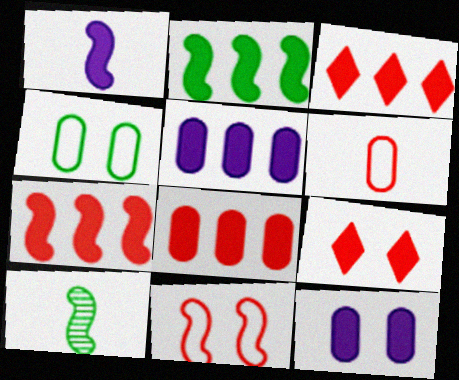[[2, 3, 5], 
[3, 7, 8]]